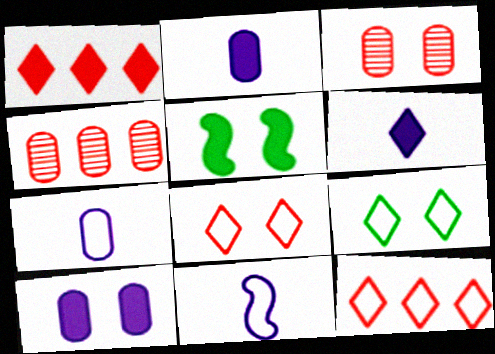[[1, 2, 5]]